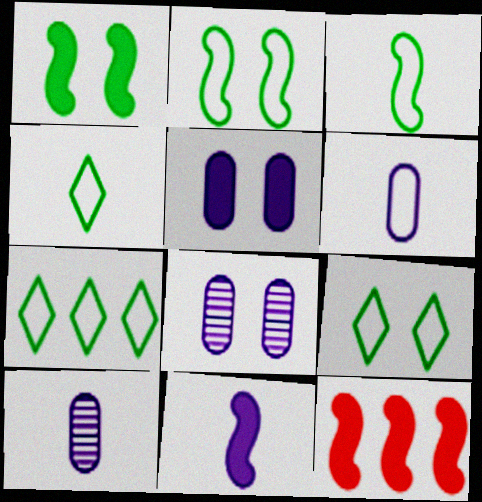[[1, 11, 12], 
[4, 7, 9], 
[4, 8, 12], 
[9, 10, 12]]